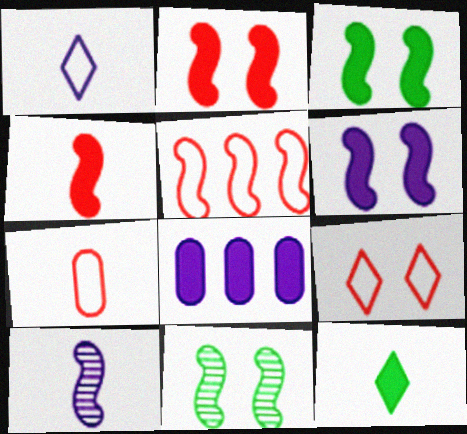[[2, 3, 6], 
[2, 8, 12], 
[3, 5, 10], 
[5, 7, 9], 
[7, 10, 12]]